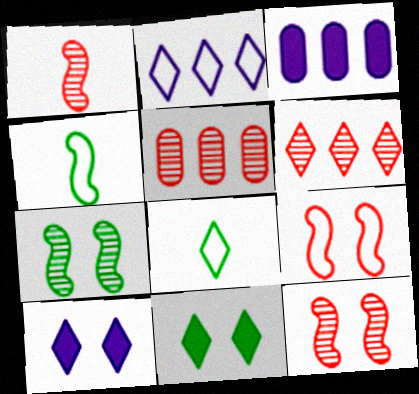[[3, 8, 12], 
[4, 5, 10], 
[6, 8, 10]]